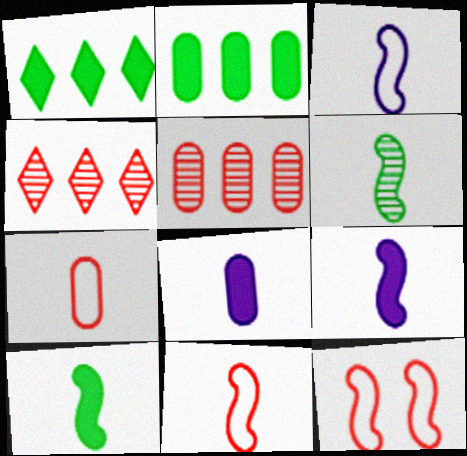[[6, 9, 11]]